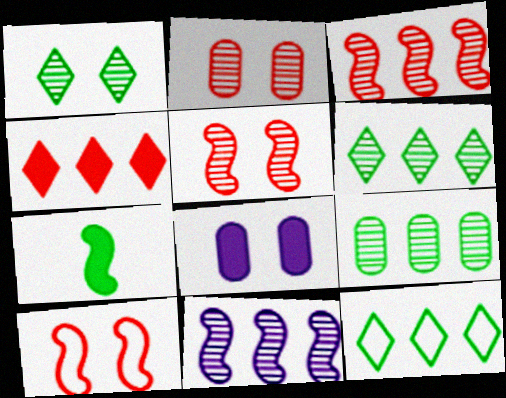[[1, 8, 10], 
[4, 7, 8], 
[7, 10, 11]]